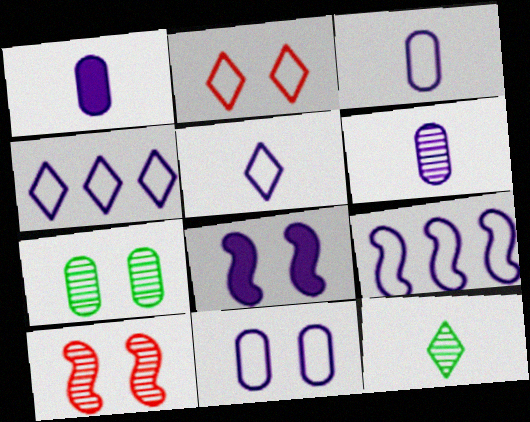[[1, 3, 6], 
[2, 7, 8], 
[4, 6, 8], 
[5, 9, 11]]